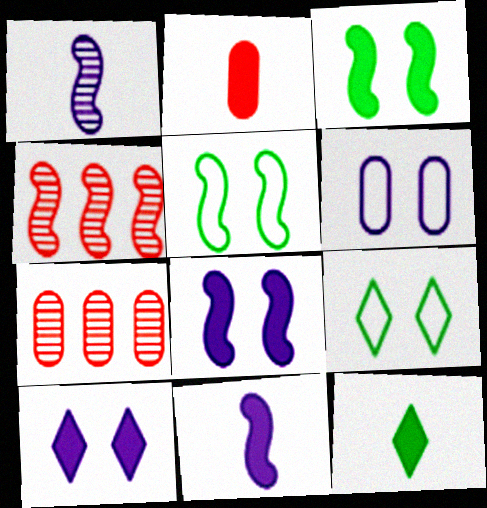[[2, 11, 12], 
[4, 5, 11], 
[4, 6, 12], 
[7, 9, 11]]